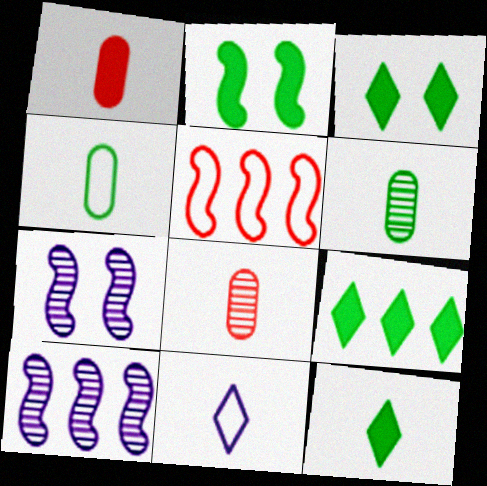[[3, 9, 12]]